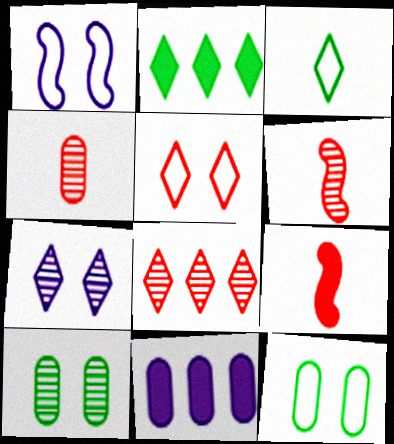[[1, 2, 4], 
[1, 5, 12], 
[4, 11, 12]]